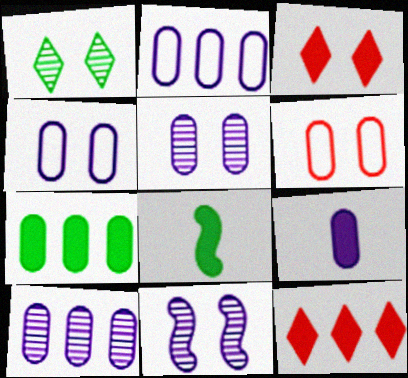[[2, 5, 9], 
[4, 9, 10]]